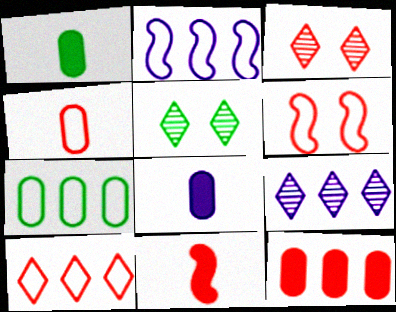[[1, 2, 3], 
[1, 6, 9], 
[2, 7, 10], 
[4, 6, 10]]